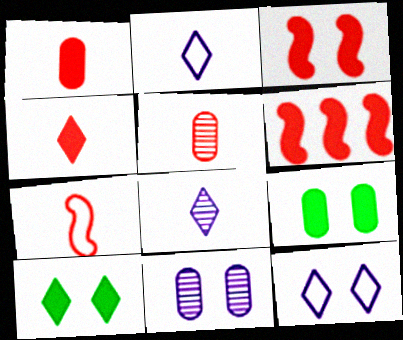[[4, 5, 7]]